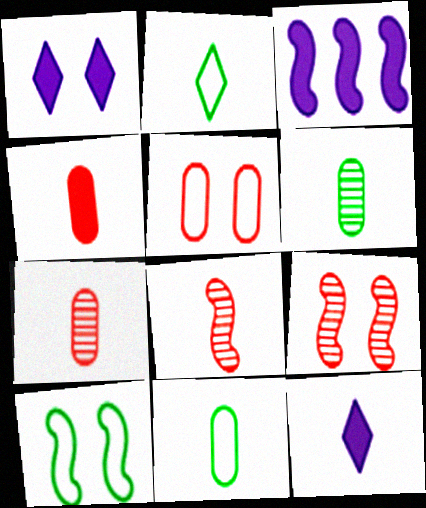[[3, 8, 10], 
[8, 11, 12]]